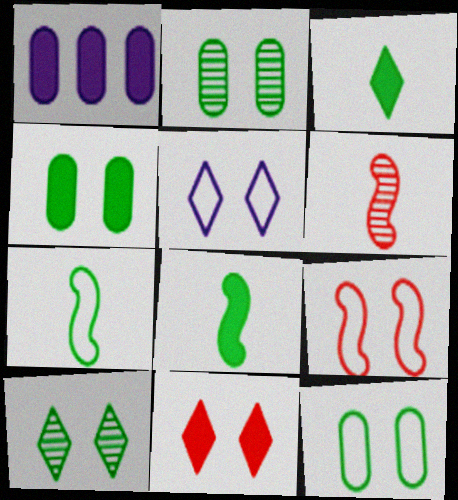[[1, 8, 11], 
[2, 4, 12], 
[5, 9, 12], 
[5, 10, 11]]